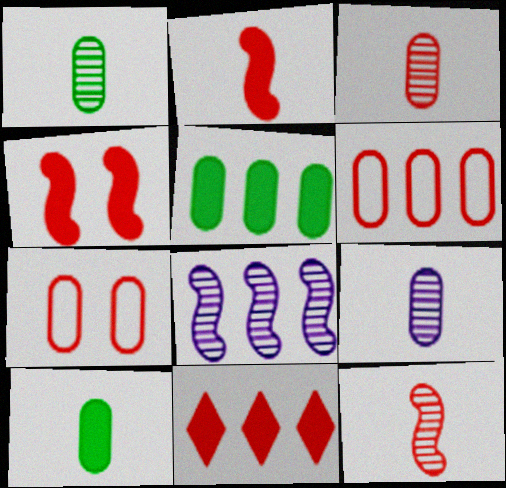[[1, 3, 9], 
[5, 7, 9], 
[7, 11, 12]]